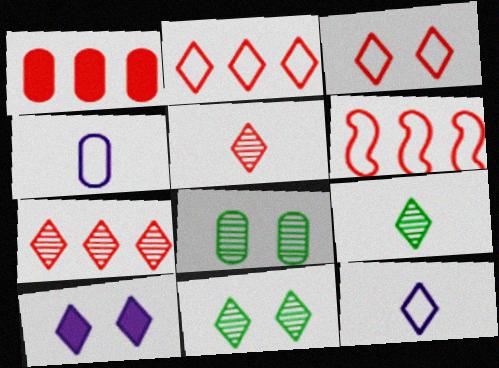[[1, 4, 8], 
[1, 6, 7], 
[2, 9, 10], 
[3, 10, 11]]